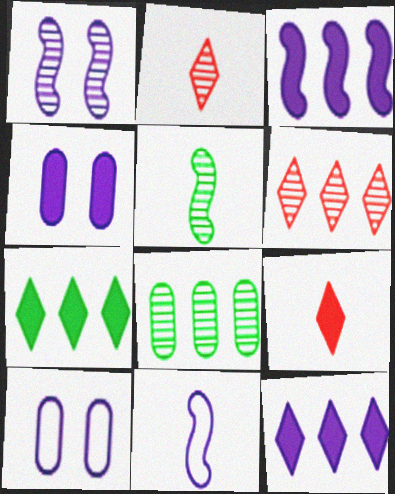[[1, 2, 8], 
[1, 3, 11]]